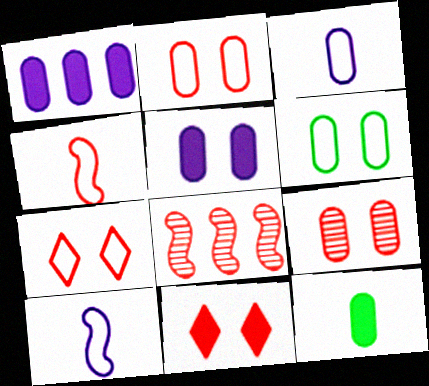[[5, 6, 9]]